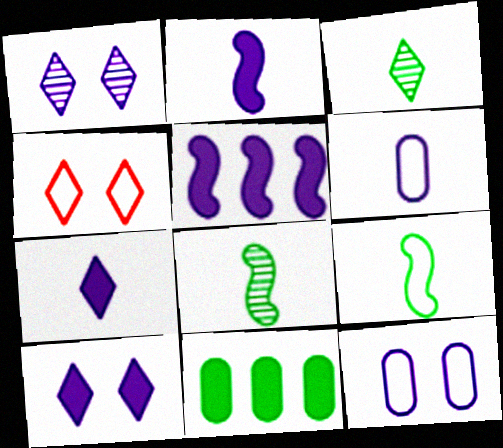[[1, 5, 6]]